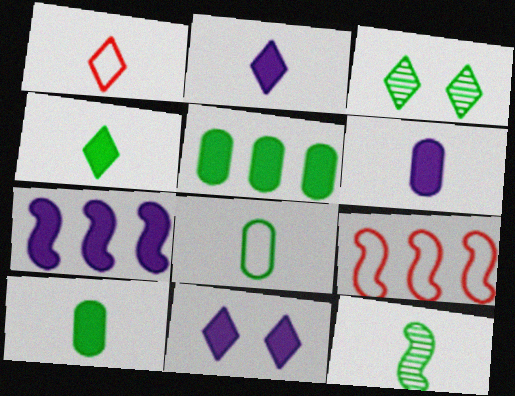[[1, 6, 12], 
[3, 6, 9], 
[4, 8, 12], 
[6, 7, 11]]